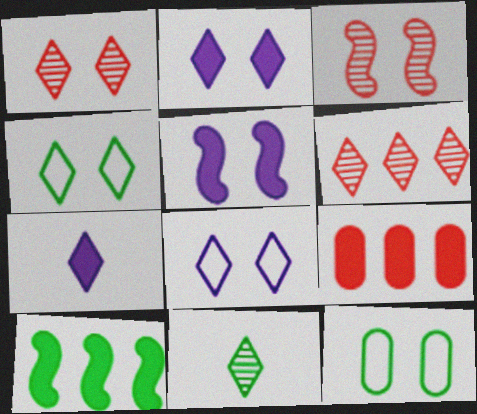[[1, 2, 4], 
[1, 5, 12], 
[2, 3, 12], 
[4, 6, 7], 
[10, 11, 12]]